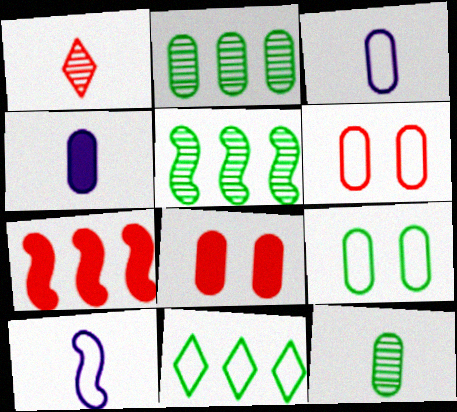[[1, 6, 7], 
[2, 3, 8], 
[2, 4, 6], 
[6, 10, 11]]